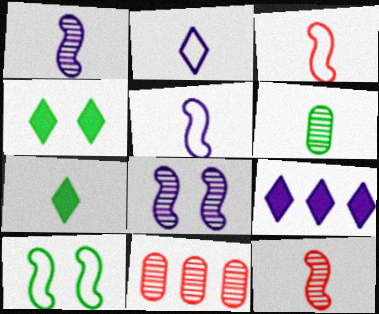[[4, 5, 11]]